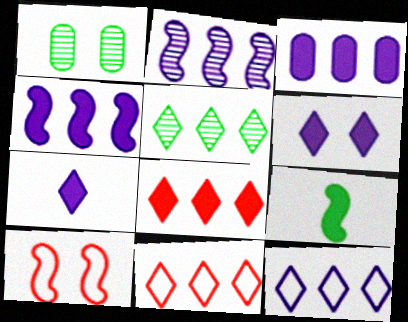[[1, 6, 10], 
[2, 3, 12], 
[2, 9, 10], 
[5, 8, 12]]